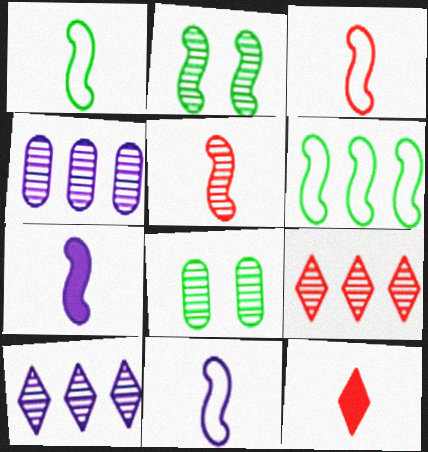[[1, 3, 11], 
[1, 5, 7], 
[5, 8, 10]]